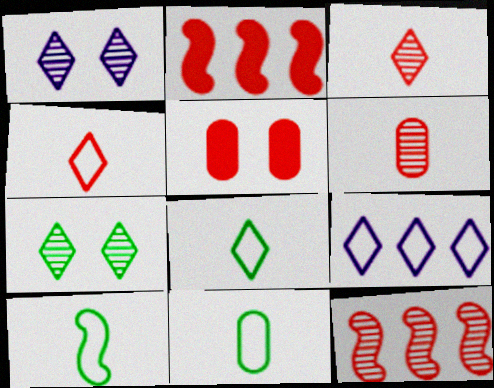[[1, 2, 11], 
[4, 5, 12], 
[8, 10, 11]]